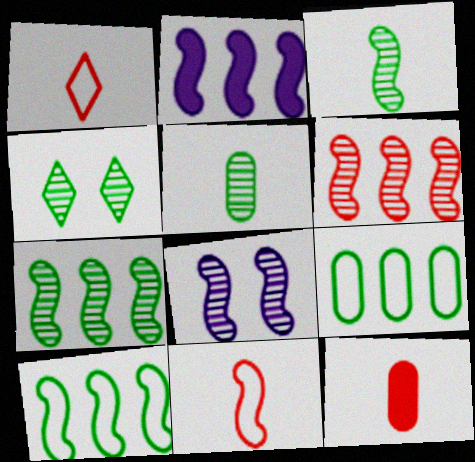[[2, 6, 10], 
[3, 6, 8], 
[4, 5, 7]]